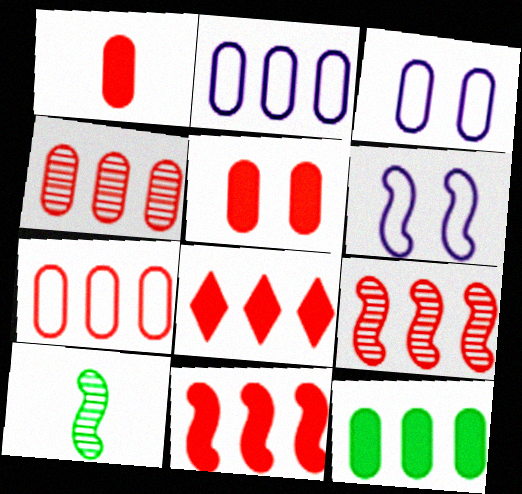[[2, 4, 12], 
[3, 8, 10], 
[6, 10, 11], 
[7, 8, 9]]